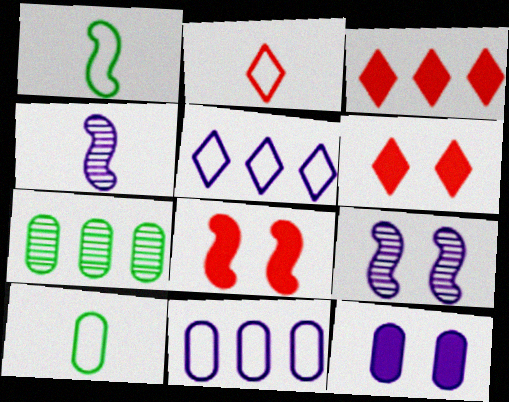[[3, 9, 10], 
[4, 5, 12]]